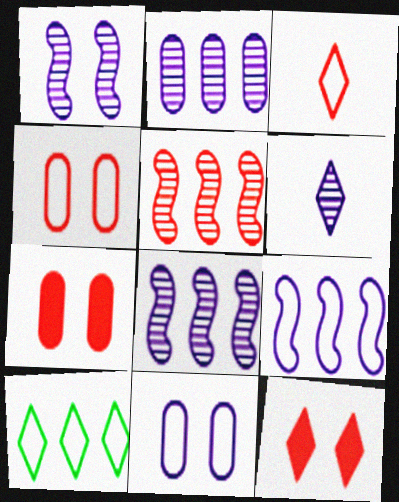[[1, 2, 6], 
[3, 5, 7], 
[6, 10, 12]]